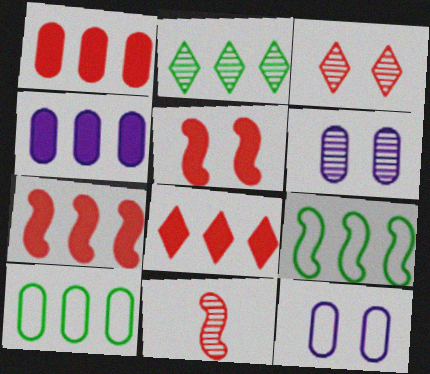[[1, 7, 8], 
[2, 6, 11]]